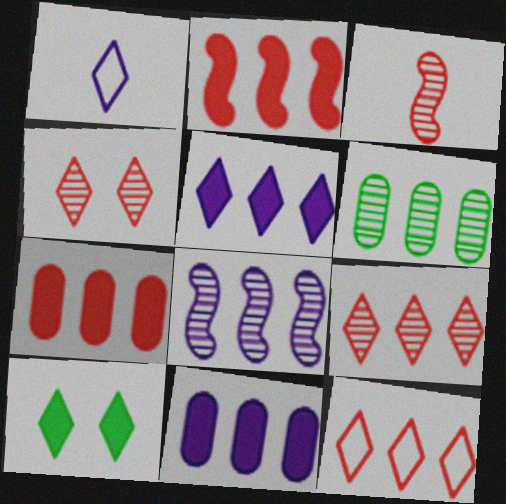[[1, 9, 10], 
[6, 8, 9]]